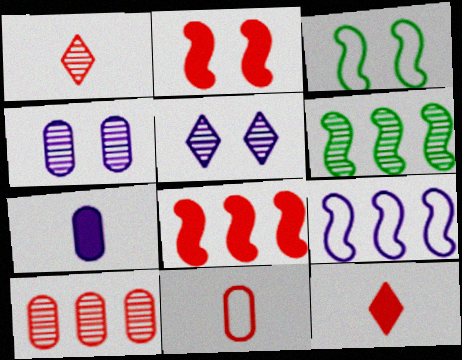[[1, 4, 6], 
[5, 7, 9], 
[6, 8, 9]]